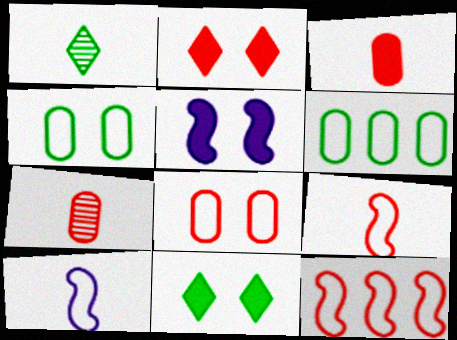[[1, 3, 10], 
[2, 7, 12]]